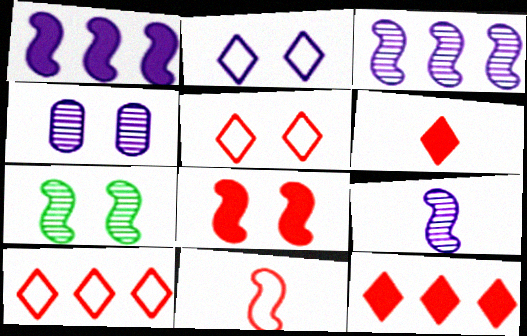[[1, 7, 11]]